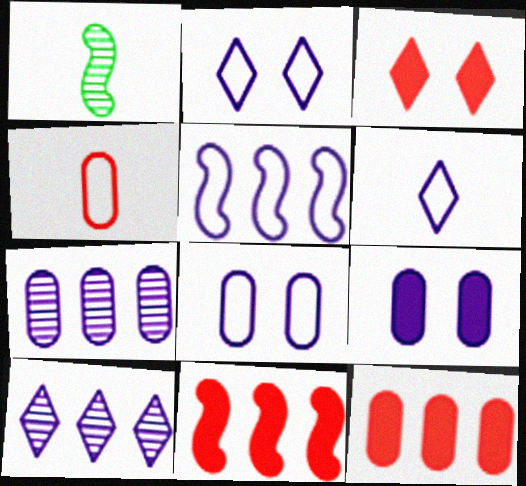[[1, 2, 12], 
[5, 6, 8]]